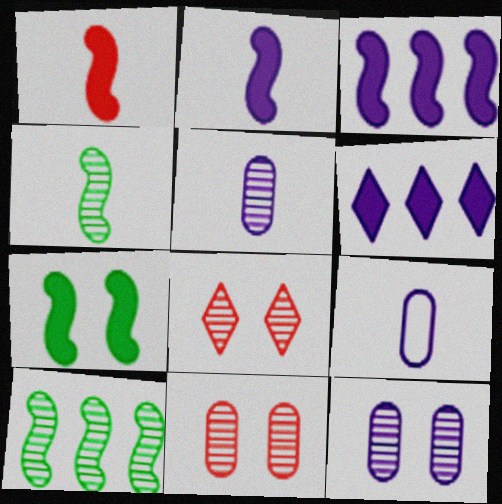[[1, 3, 7], 
[5, 8, 10]]